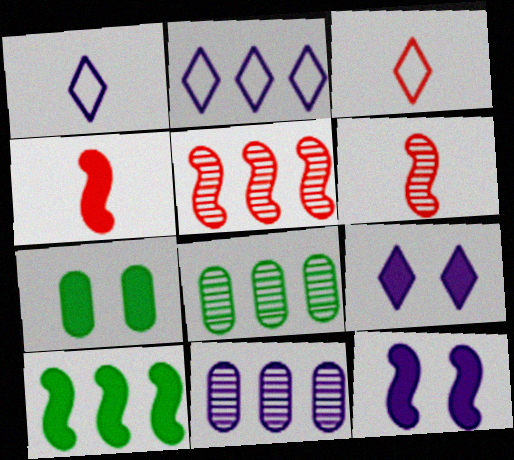[[1, 5, 7], 
[1, 11, 12], 
[2, 6, 7], 
[3, 8, 12], 
[4, 10, 12]]